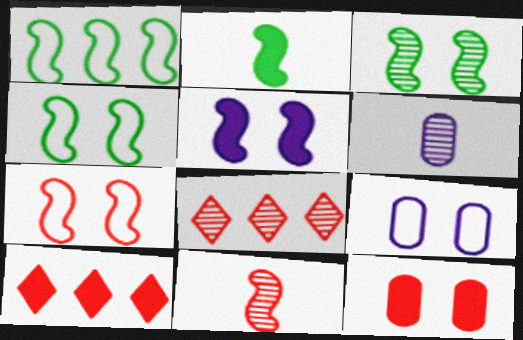[[1, 2, 3], 
[1, 5, 11], 
[2, 8, 9], 
[3, 5, 7], 
[3, 6, 8], 
[4, 6, 10]]